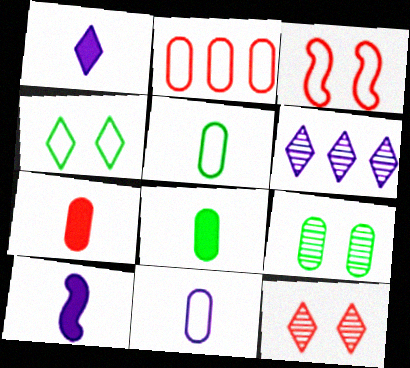[[3, 6, 8]]